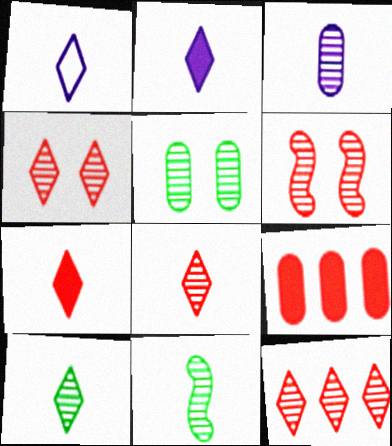[[1, 7, 10], 
[3, 8, 11], 
[4, 8, 12]]